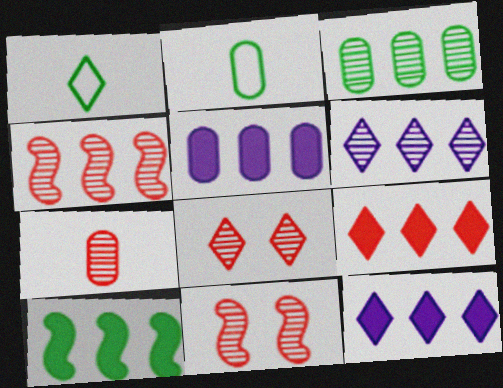[[1, 5, 11], 
[1, 8, 12], 
[2, 11, 12], 
[3, 4, 6], 
[4, 7, 8], 
[5, 9, 10]]